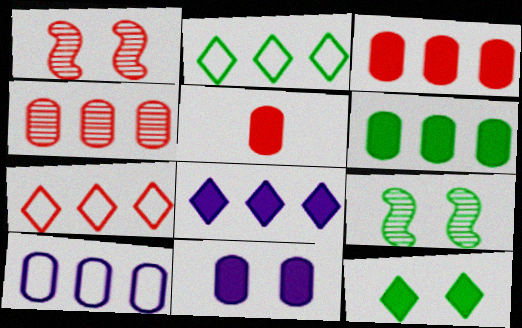[[1, 5, 7], 
[4, 6, 10], 
[5, 6, 11]]